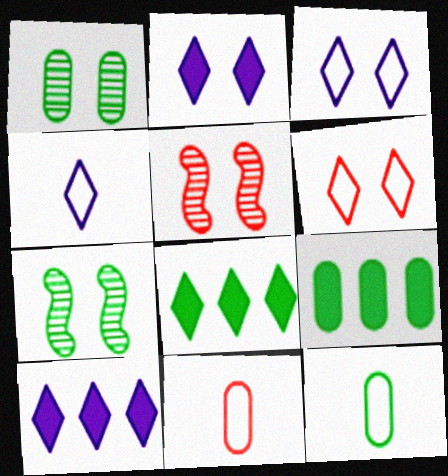[[1, 9, 12], 
[4, 5, 9], 
[5, 10, 12], 
[7, 8, 12], 
[7, 10, 11]]